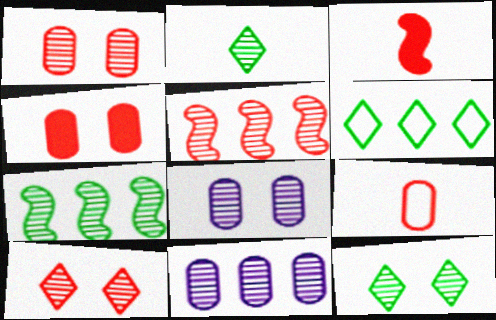[[2, 5, 8], 
[3, 6, 8]]